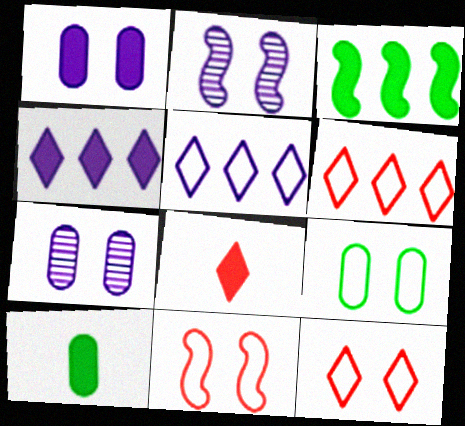[[1, 3, 8], 
[2, 6, 10]]